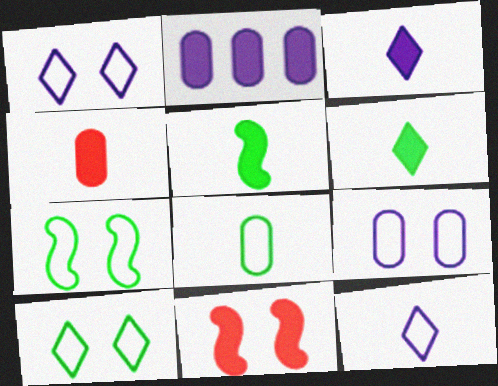[[2, 6, 11], 
[3, 4, 5]]